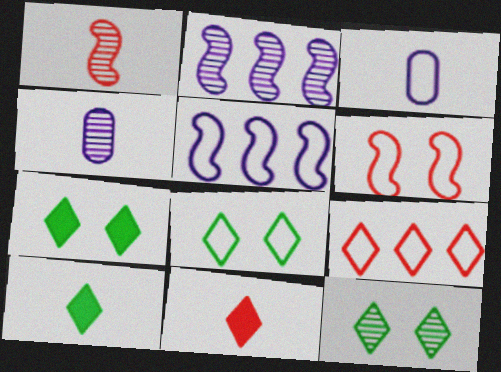[[1, 3, 10], 
[7, 8, 12]]